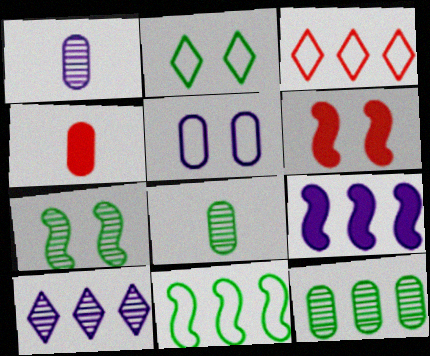[[3, 9, 12], 
[4, 5, 12]]